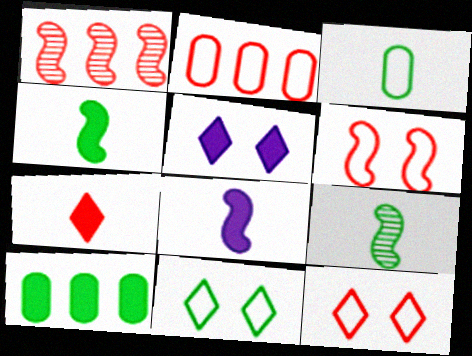[[1, 3, 5], 
[2, 5, 9], 
[9, 10, 11]]